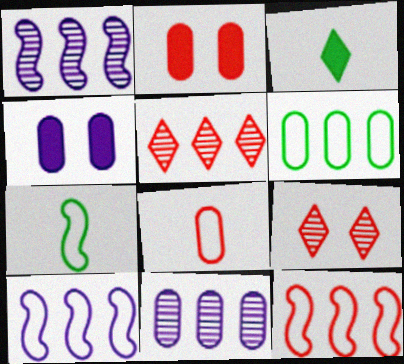[[4, 5, 7]]